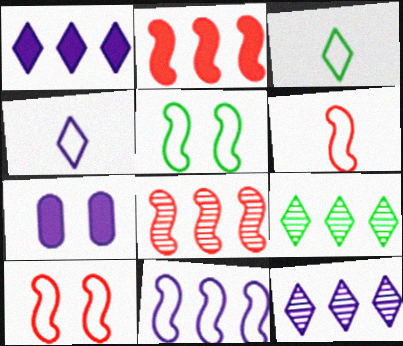[[3, 7, 8], 
[5, 6, 11], 
[6, 7, 9]]